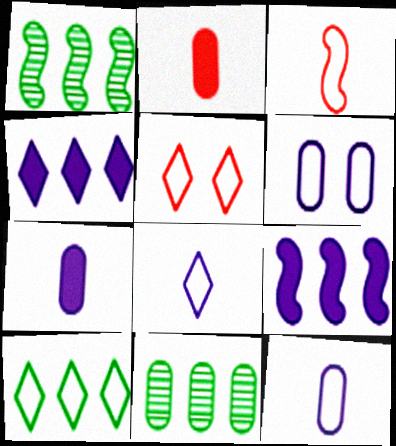[[1, 5, 7], 
[2, 6, 11], 
[3, 6, 10], 
[5, 8, 10]]